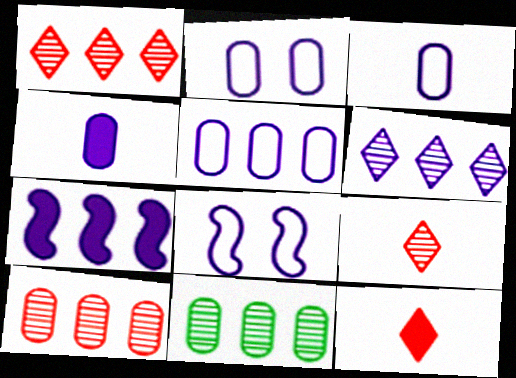[[2, 3, 5], 
[4, 6, 8], 
[5, 6, 7], 
[8, 11, 12]]